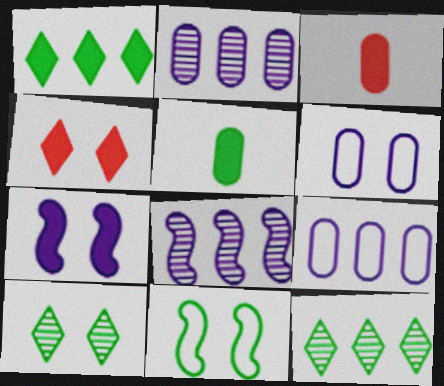[[1, 3, 7], 
[5, 11, 12]]